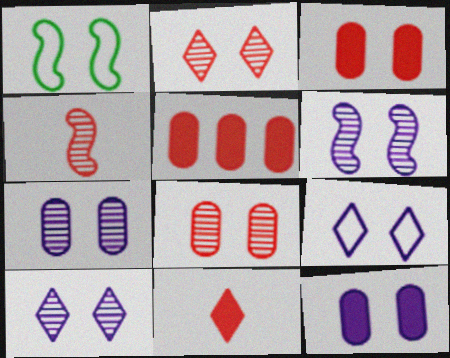[[1, 2, 12], 
[1, 3, 10], 
[6, 7, 10], 
[6, 9, 12]]